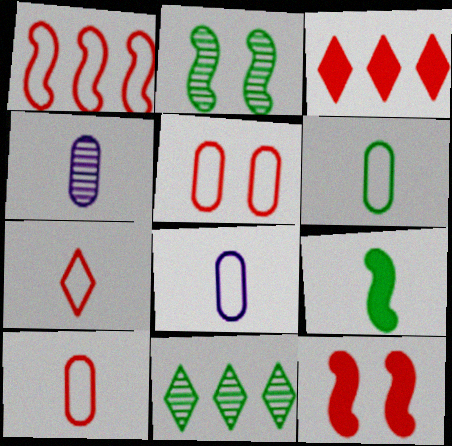[[1, 5, 7], 
[2, 3, 8], 
[4, 7, 9], 
[6, 8, 10], 
[8, 11, 12]]